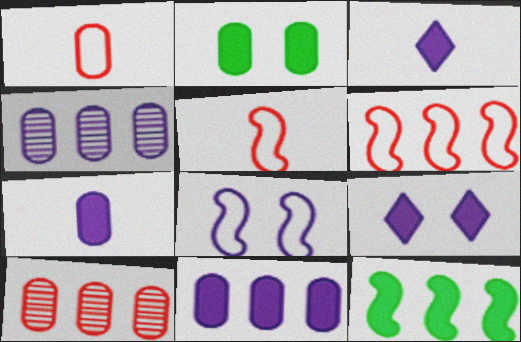[[1, 2, 4], 
[3, 4, 8]]